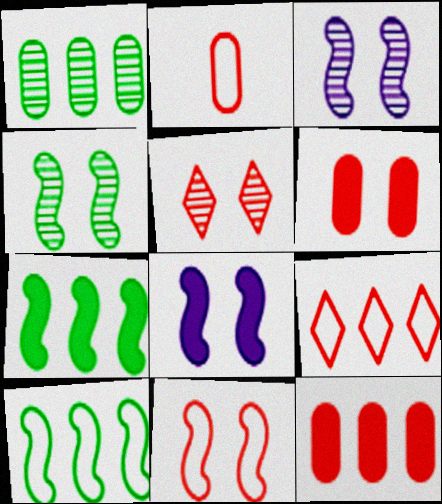[[2, 9, 11], 
[4, 8, 11], 
[5, 6, 11]]